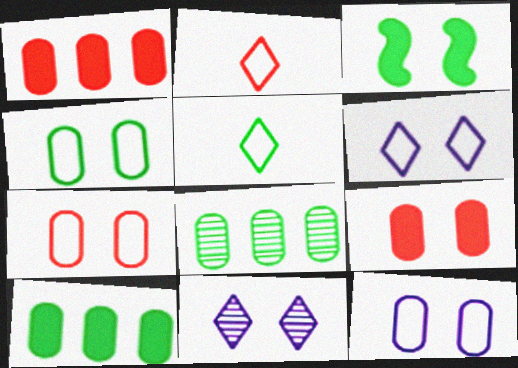[[3, 5, 8], 
[3, 7, 11], 
[4, 7, 12]]